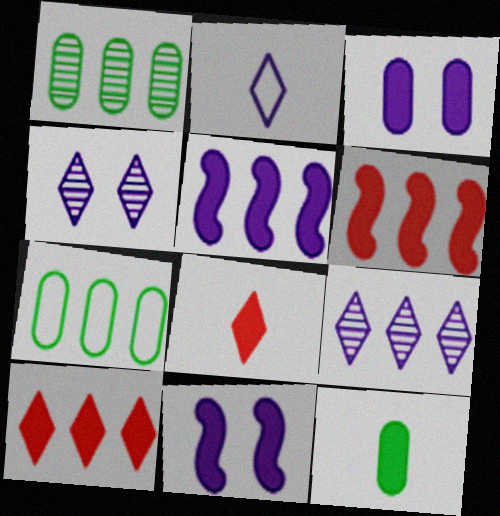[[6, 7, 9], 
[10, 11, 12]]